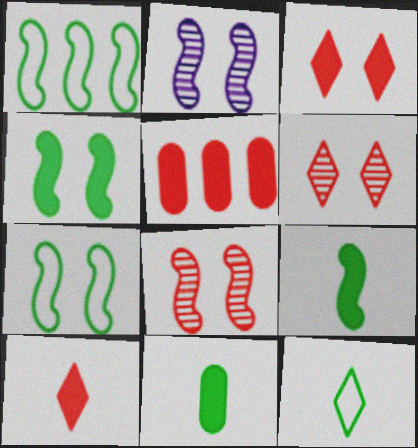[[2, 5, 12]]